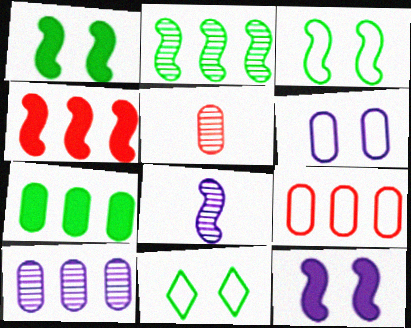[[3, 4, 8], 
[5, 6, 7], 
[7, 9, 10]]